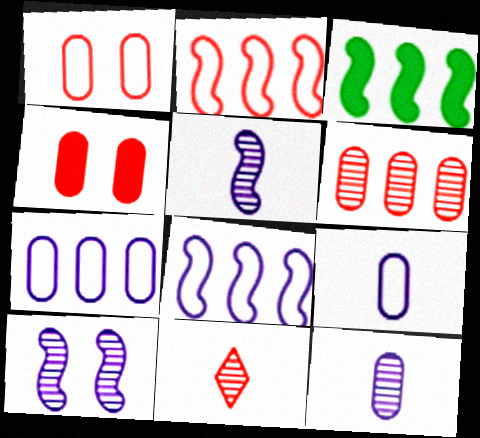[[2, 4, 11]]